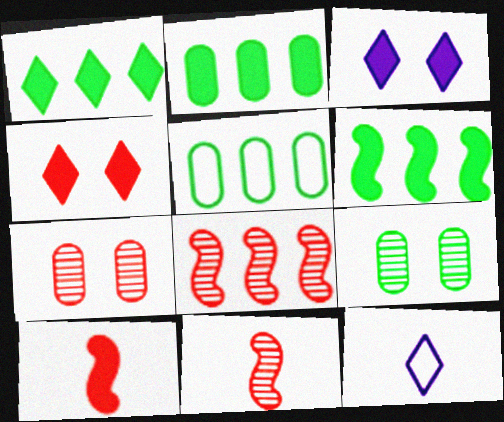[[1, 2, 6], 
[2, 3, 10], 
[3, 5, 11], 
[6, 7, 12]]